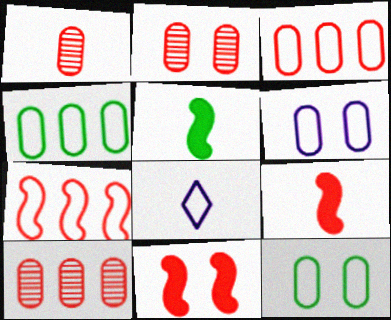[[1, 2, 10], 
[1, 5, 8], 
[7, 8, 12]]